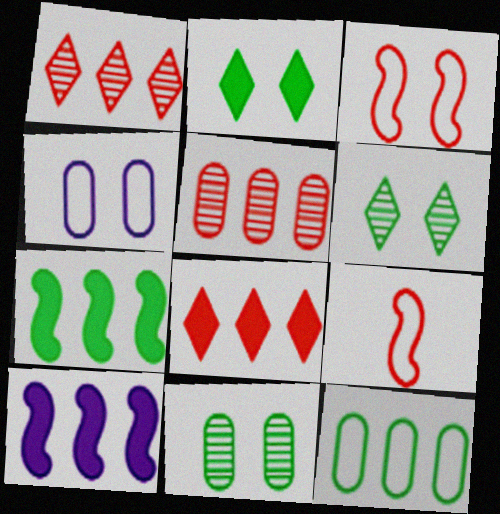[[1, 10, 12]]